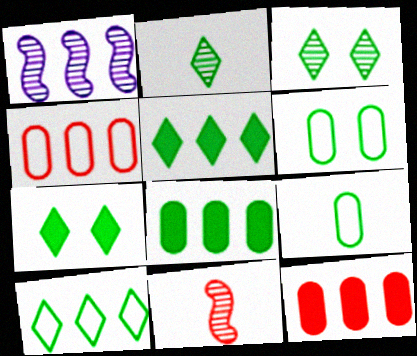[[1, 4, 5], 
[1, 10, 12], 
[2, 7, 10]]